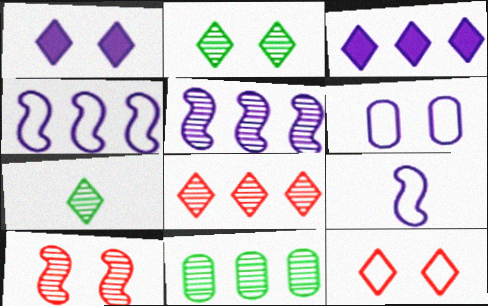[[1, 2, 12], 
[3, 7, 12], 
[5, 8, 11]]